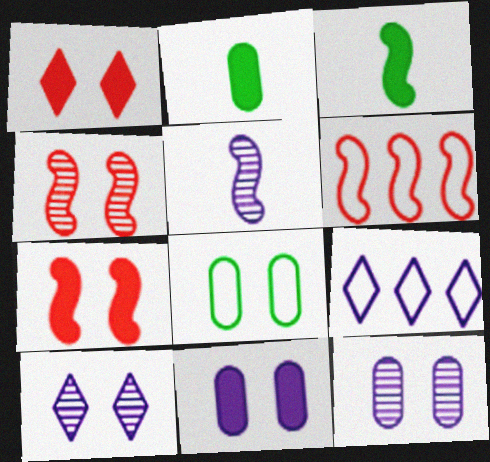[[2, 4, 9], 
[2, 6, 10], 
[5, 9, 11], 
[7, 8, 10]]